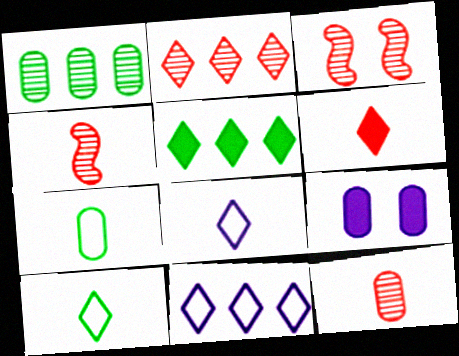[[2, 3, 12], 
[2, 5, 11]]